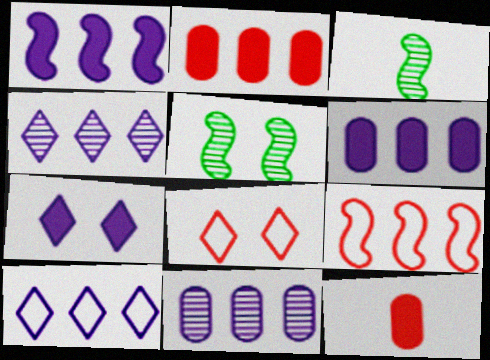[[1, 10, 11], 
[3, 6, 8], 
[5, 10, 12]]